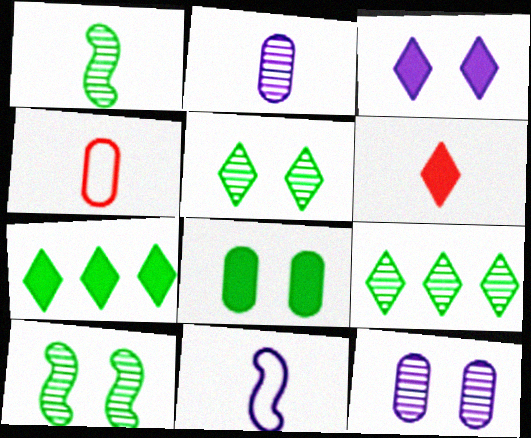[[3, 6, 7]]